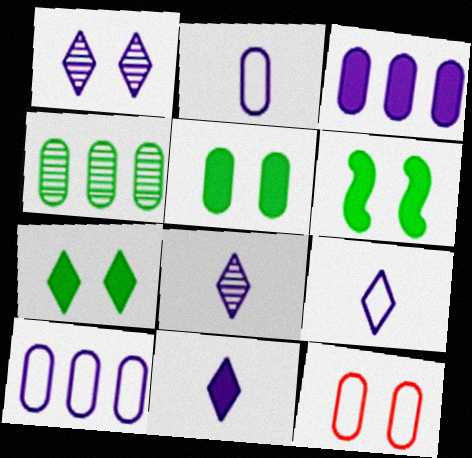[[1, 6, 12], 
[5, 6, 7], 
[8, 9, 11]]